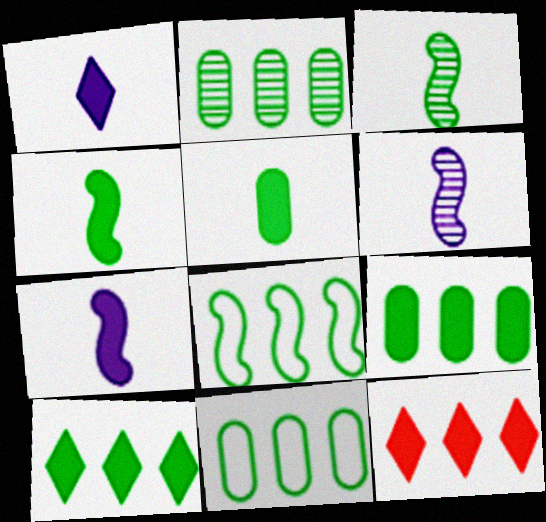[[2, 8, 10], 
[2, 9, 11]]